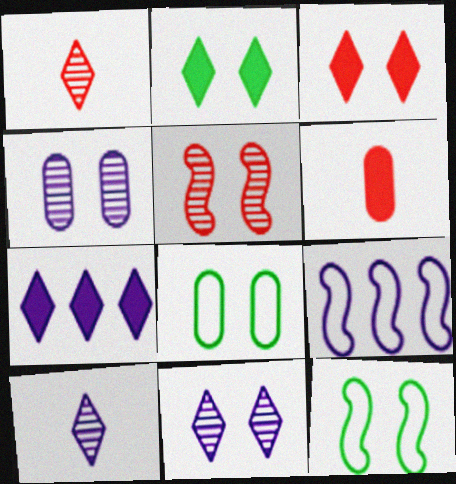[[3, 4, 12]]